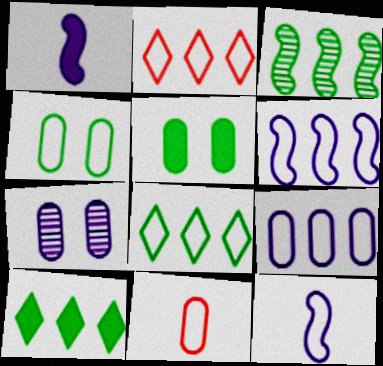[[2, 4, 12], 
[4, 9, 11]]